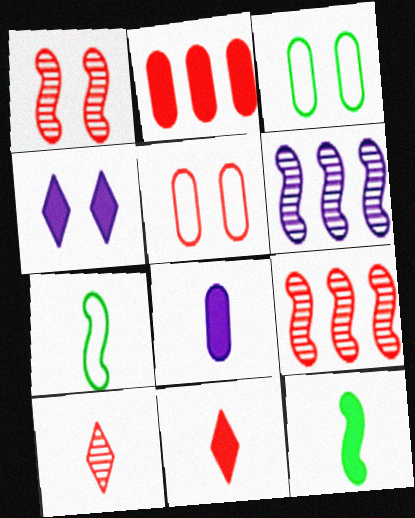[[1, 3, 4], 
[2, 4, 12], 
[3, 6, 11], 
[5, 9, 11], 
[7, 8, 10], 
[8, 11, 12]]